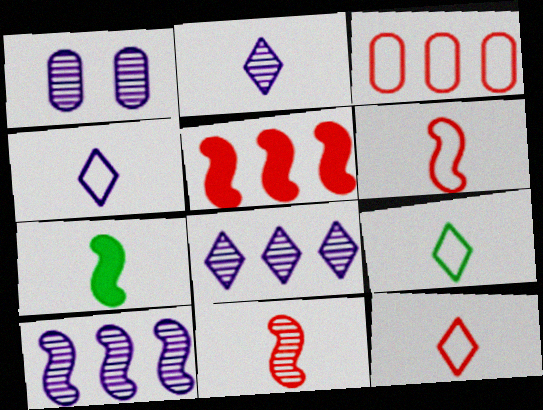[[1, 2, 10], 
[1, 5, 9], 
[4, 9, 12]]